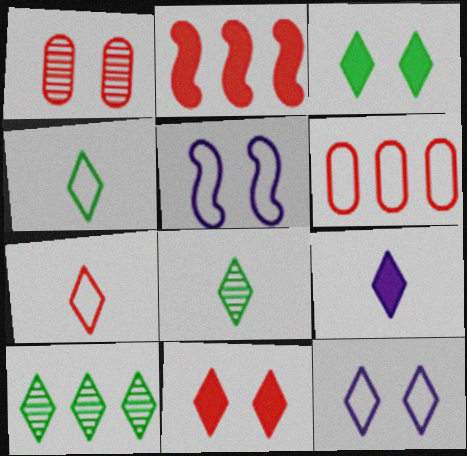[[1, 2, 7], 
[1, 3, 5], 
[3, 4, 10], 
[4, 5, 6], 
[7, 8, 9]]